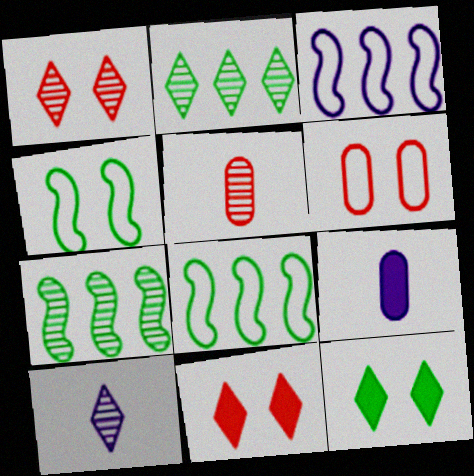[[1, 2, 10], 
[1, 8, 9], 
[3, 5, 12]]